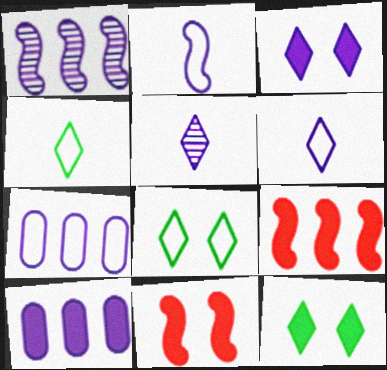[]